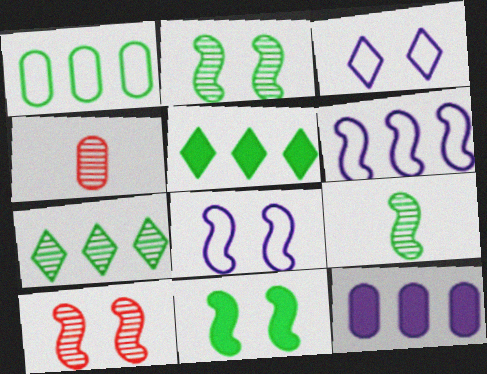[[4, 5, 8], 
[8, 10, 11]]